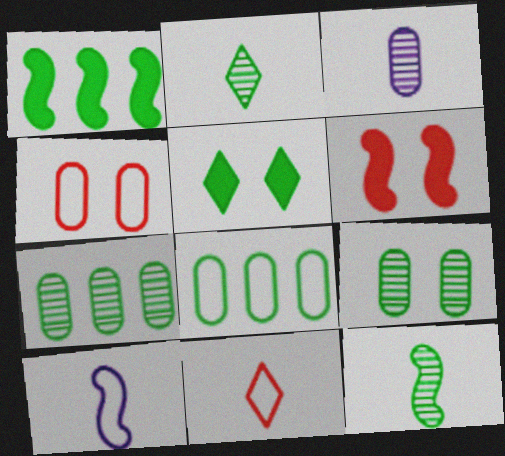[[5, 8, 12]]